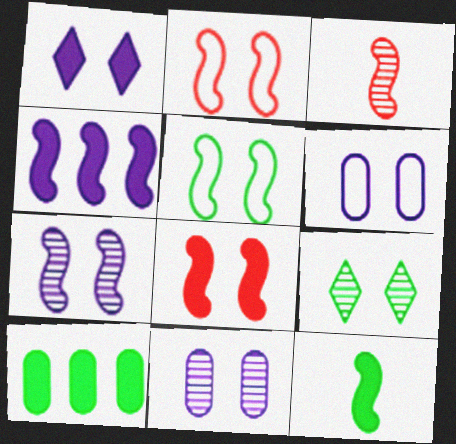[[1, 6, 7], 
[3, 4, 5], 
[4, 8, 12], 
[5, 7, 8], 
[6, 8, 9]]